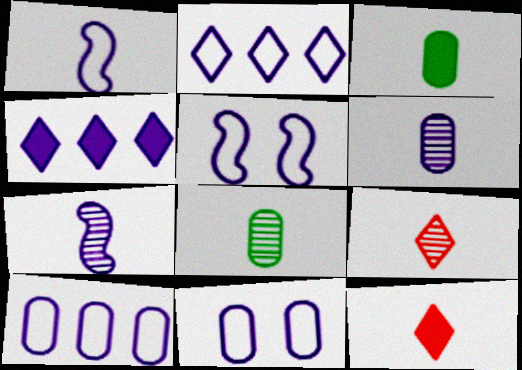[[1, 2, 11], 
[1, 3, 9], 
[1, 8, 12], 
[4, 5, 6], 
[4, 7, 11], 
[7, 8, 9]]